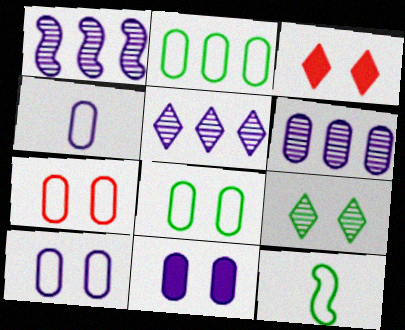[[1, 5, 6], 
[2, 4, 7], 
[3, 6, 12], 
[4, 6, 11], 
[7, 8, 10]]